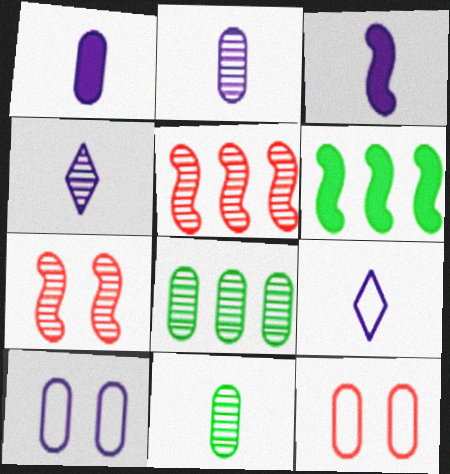[[1, 8, 12], 
[2, 3, 9], 
[4, 6, 12], 
[4, 7, 8]]